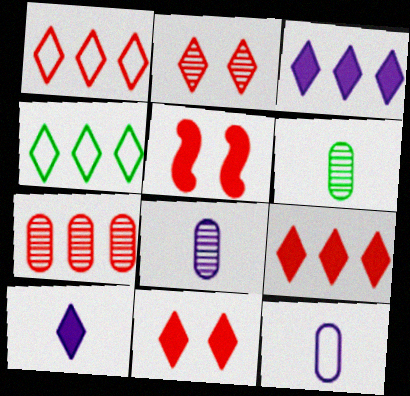[[2, 4, 10], 
[4, 5, 8]]